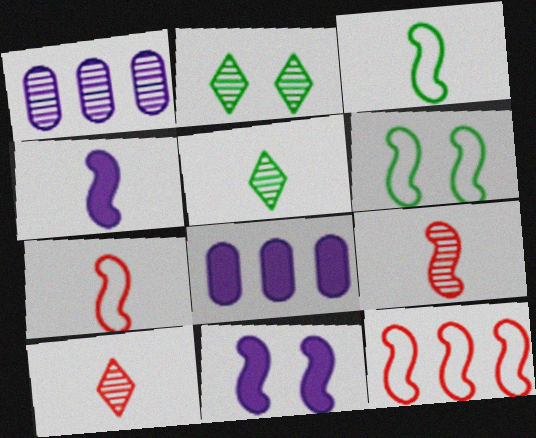[[1, 2, 9], 
[2, 7, 8], 
[3, 4, 9], 
[6, 8, 10]]